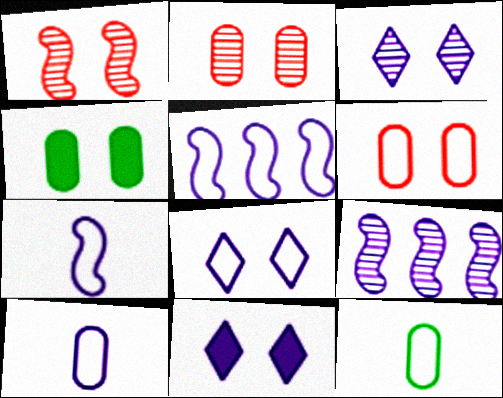[[1, 4, 8], 
[3, 8, 11], 
[5, 8, 10], 
[9, 10, 11]]